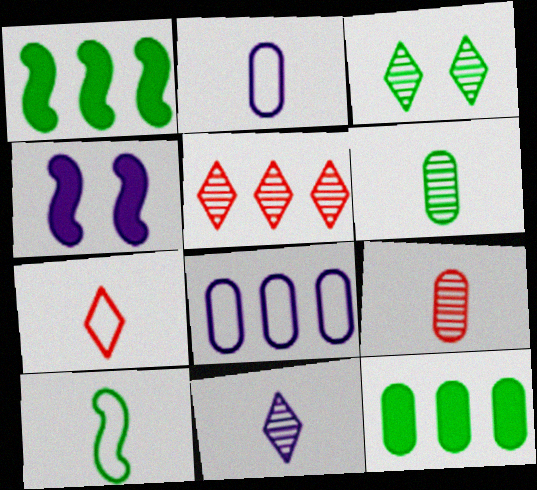[[1, 5, 8], 
[2, 7, 10], 
[3, 5, 11], 
[3, 10, 12], 
[4, 8, 11]]